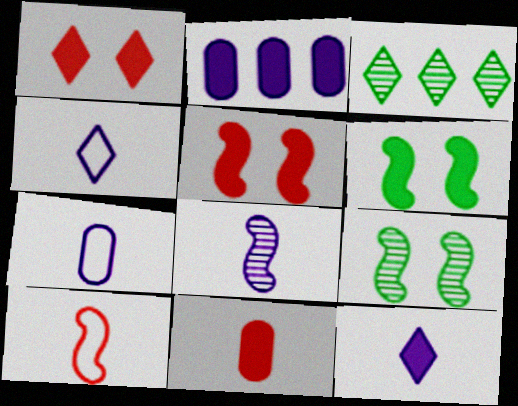[[1, 3, 4], 
[3, 5, 7], 
[7, 8, 12]]